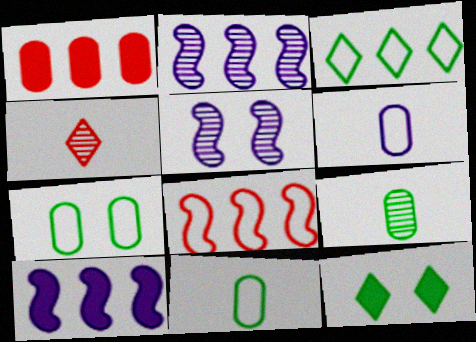[[1, 2, 3], 
[4, 7, 10]]